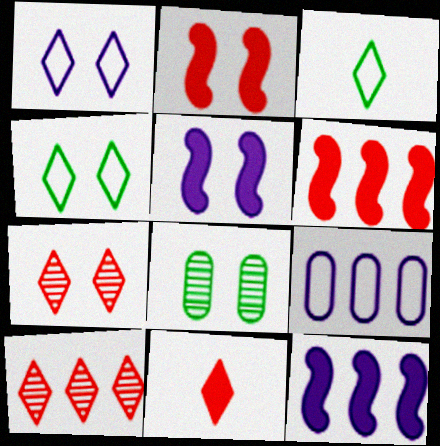[[1, 2, 8]]